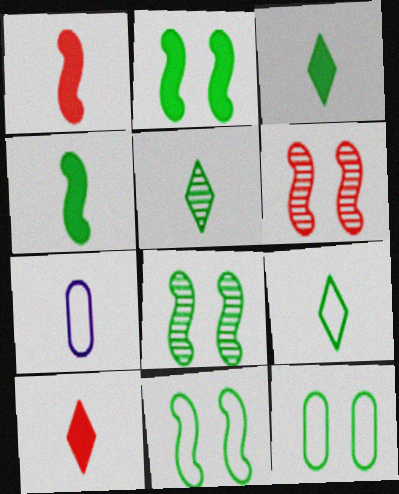[[1, 5, 7], 
[2, 8, 11], 
[3, 5, 9]]